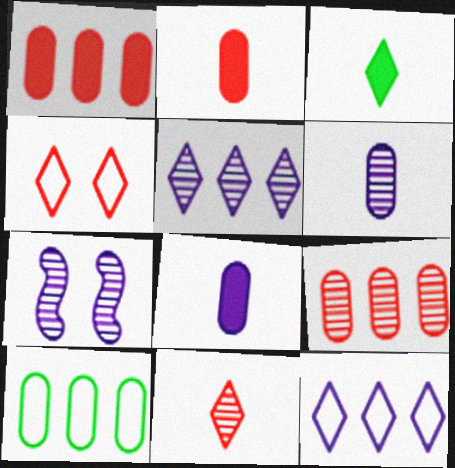[[3, 4, 5], 
[5, 6, 7], 
[7, 8, 12]]